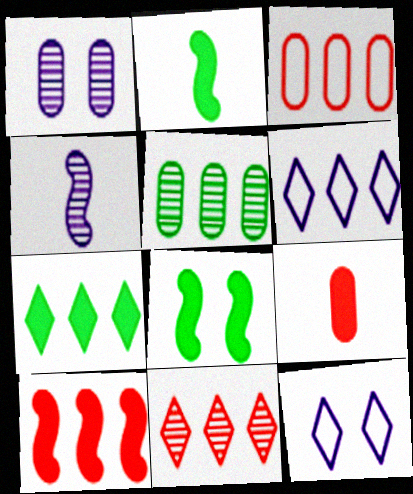[[3, 10, 11], 
[5, 6, 10], 
[6, 7, 11]]